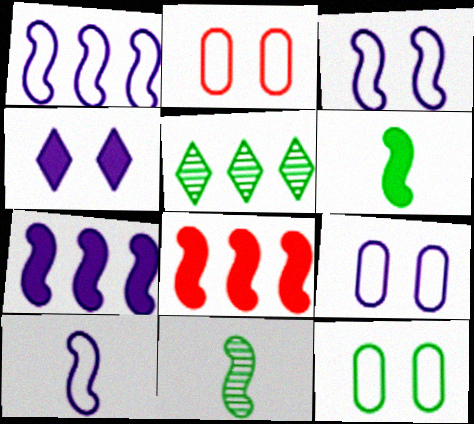[[1, 3, 10], 
[2, 9, 12], 
[3, 8, 11], 
[5, 6, 12]]